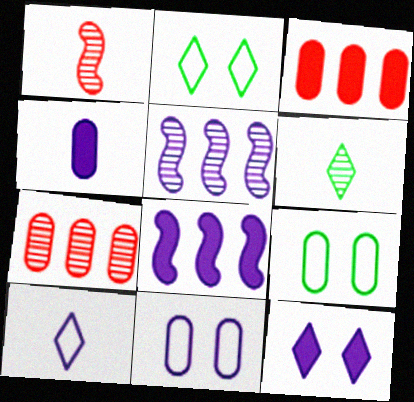[[4, 7, 9], 
[4, 8, 12]]